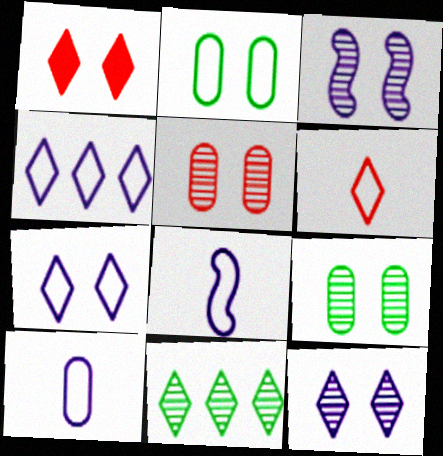[[1, 2, 3]]